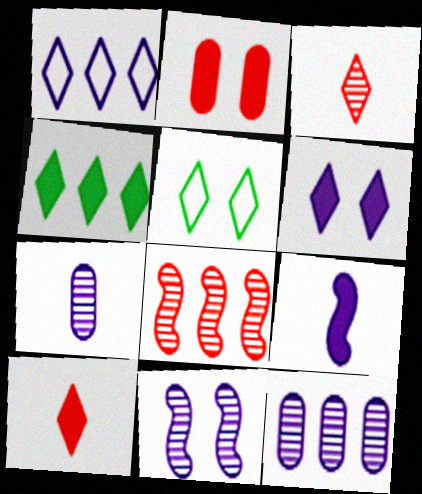[[2, 4, 9], 
[2, 5, 11], 
[4, 6, 10]]